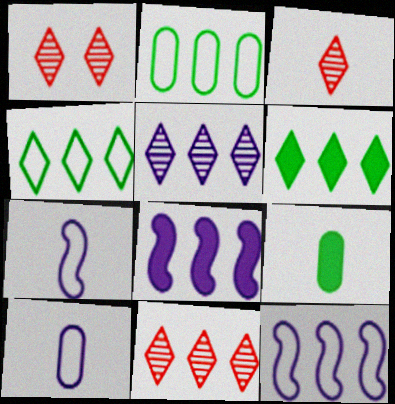[[1, 3, 11], 
[1, 9, 12], 
[2, 8, 11], 
[3, 7, 9]]